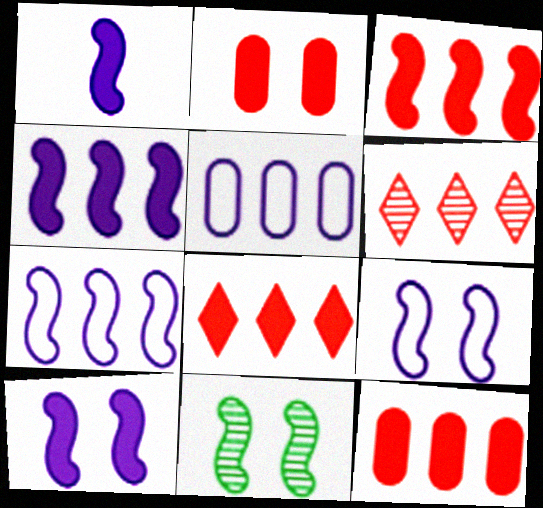[[1, 4, 10], 
[3, 8, 12]]